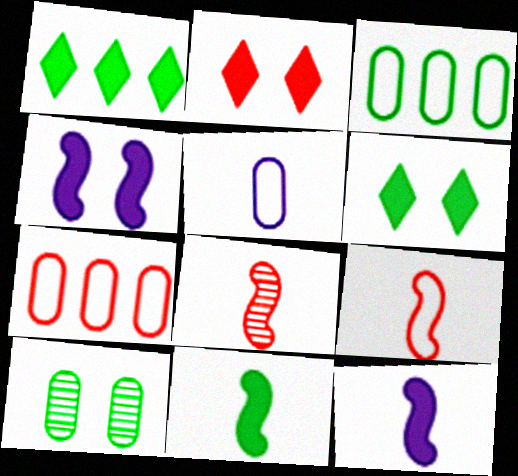[[2, 7, 8]]